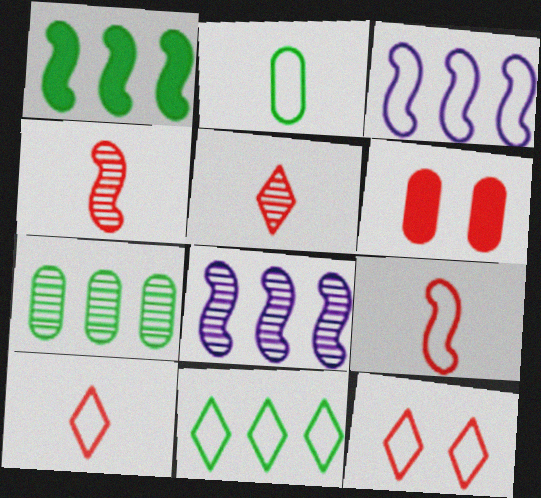[[1, 7, 11], 
[2, 3, 12]]